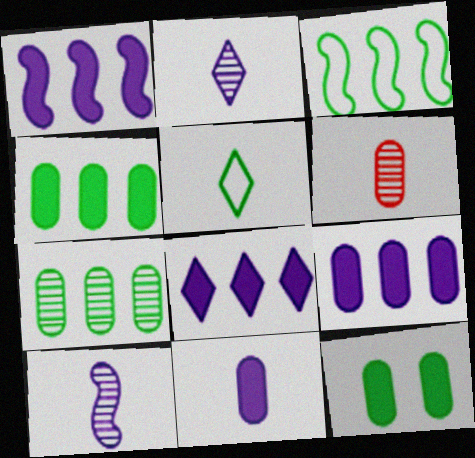[[1, 8, 9]]